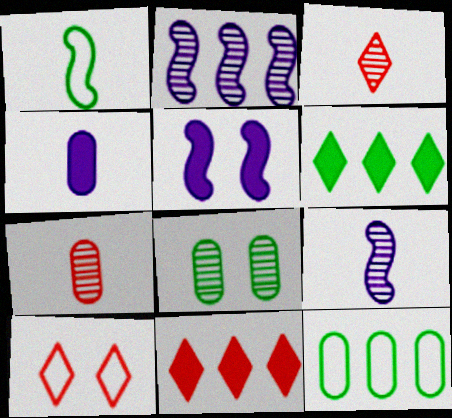[[1, 3, 4], 
[1, 6, 8], 
[2, 3, 8], 
[2, 11, 12], 
[3, 5, 12], 
[3, 10, 11], 
[5, 8, 10]]